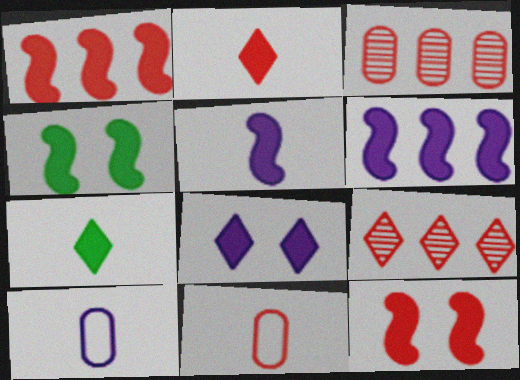[[1, 4, 5], 
[4, 9, 10], 
[9, 11, 12]]